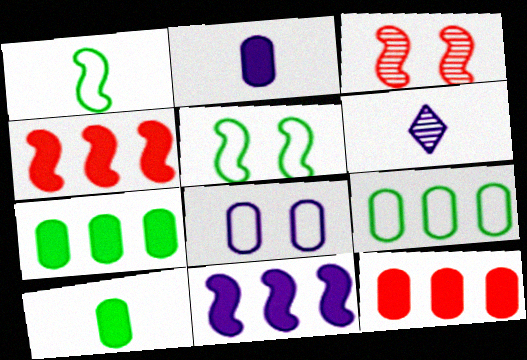[[1, 3, 11], 
[5, 6, 12], 
[6, 8, 11]]